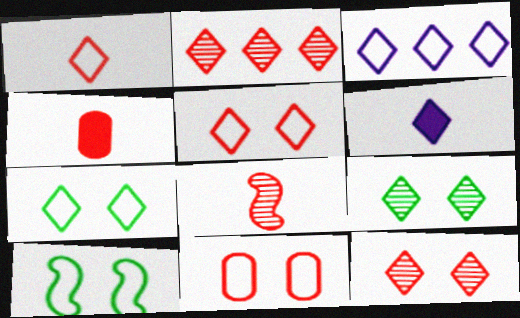[[1, 3, 7], 
[1, 4, 8], 
[2, 6, 7]]